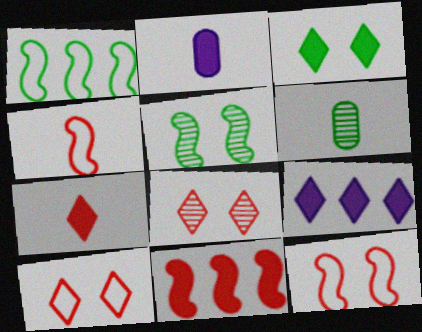[[1, 2, 8], 
[1, 3, 6], 
[2, 3, 11], 
[3, 7, 9], 
[6, 9, 12]]